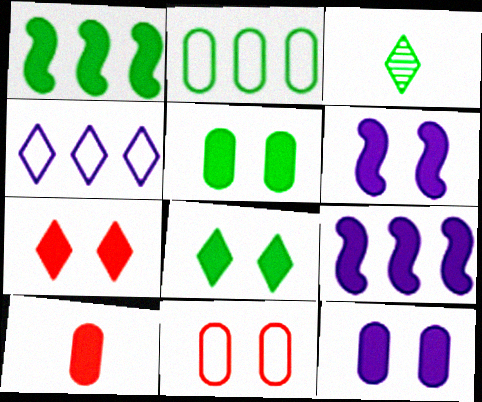[[3, 4, 7], 
[3, 9, 11], 
[5, 6, 7], 
[8, 9, 10]]